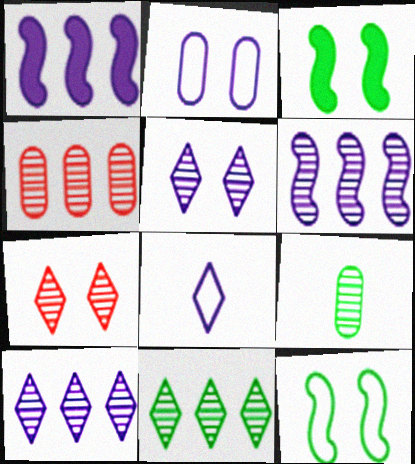[[2, 3, 7], 
[3, 4, 8], 
[4, 6, 11], 
[6, 7, 9]]